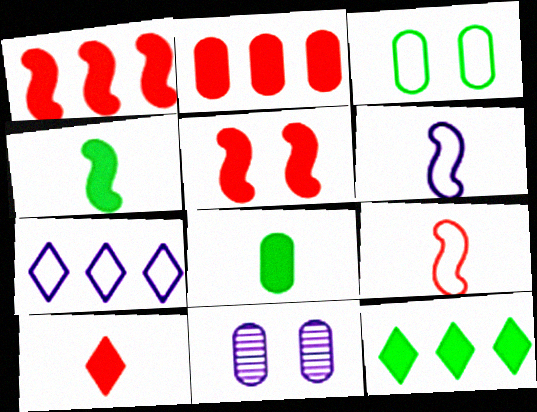[[2, 5, 10], 
[3, 7, 9], 
[9, 11, 12]]